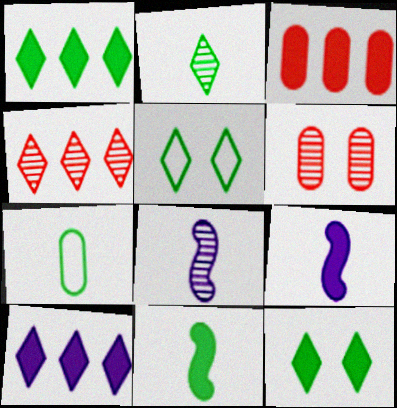[[1, 2, 5], 
[2, 7, 11], 
[3, 5, 8], 
[3, 9, 12]]